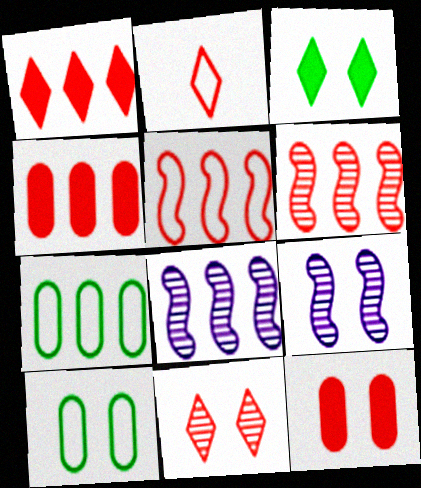[[1, 2, 11], 
[1, 7, 8], 
[2, 6, 12]]